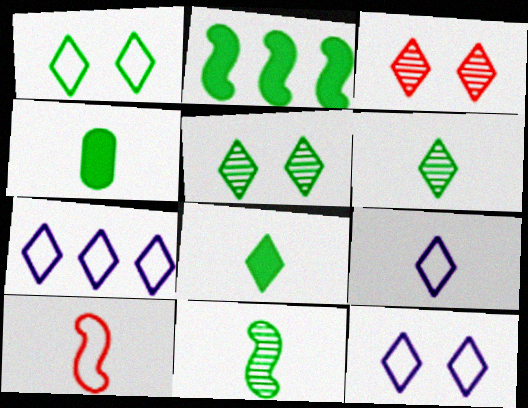[[3, 7, 8], 
[7, 9, 12]]